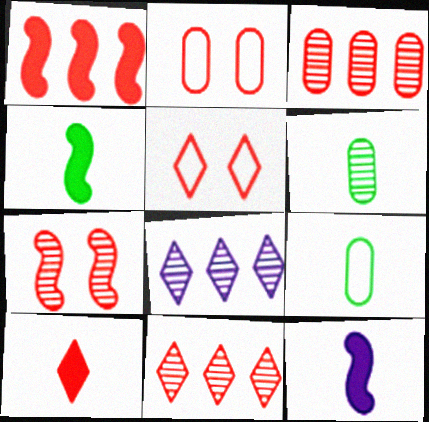[[2, 4, 8], 
[5, 10, 11], 
[6, 7, 8]]